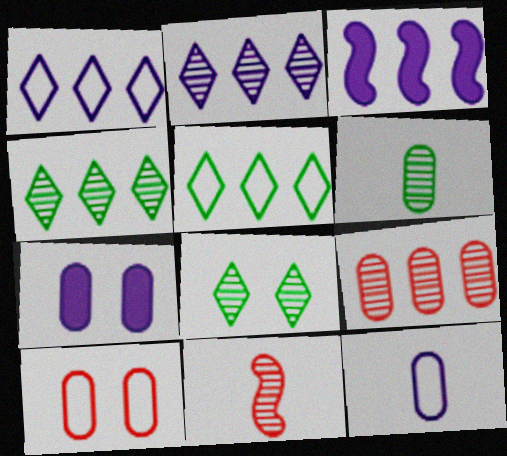[[3, 5, 9], 
[5, 7, 11]]